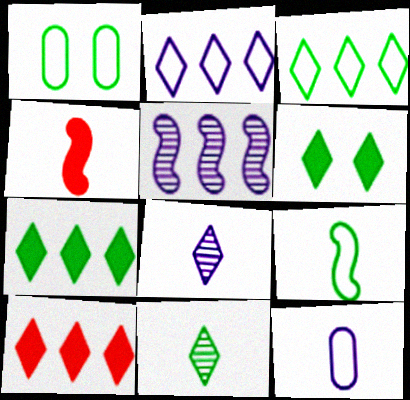[[1, 3, 9], 
[3, 6, 11], 
[4, 11, 12]]